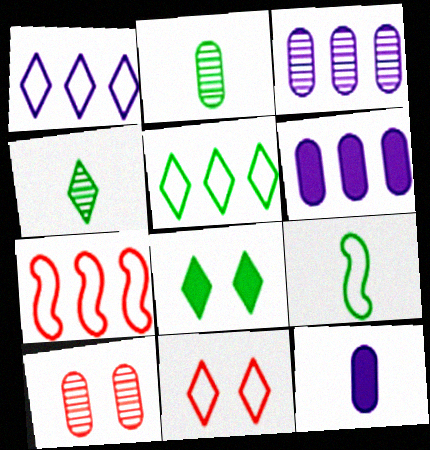[[2, 3, 10], 
[4, 5, 8]]